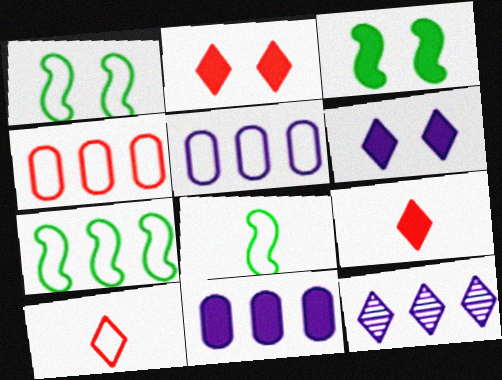[[1, 5, 10], 
[1, 7, 8], 
[3, 9, 11]]